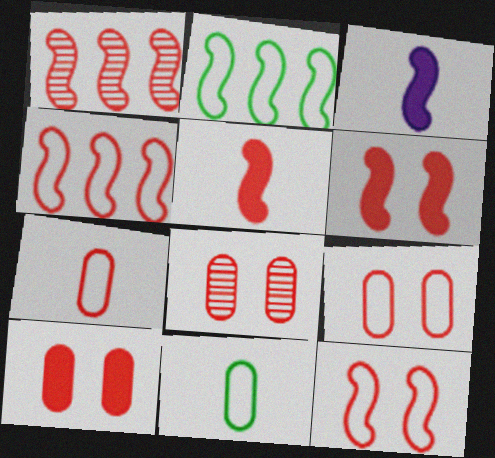[[1, 5, 12], 
[8, 9, 10]]